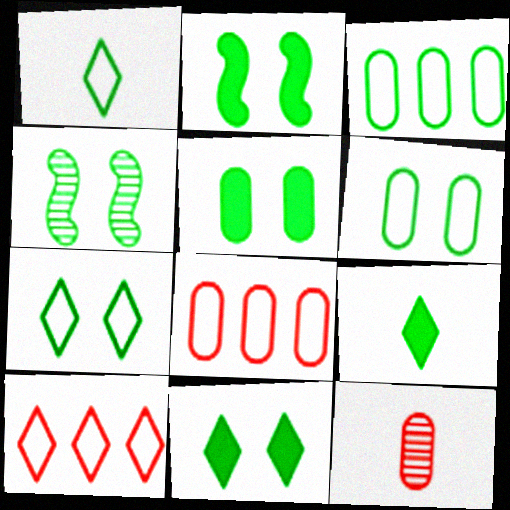[[2, 5, 11], 
[3, 4, 9], 
[4, 5, 7], 
[4, 6, 11]]